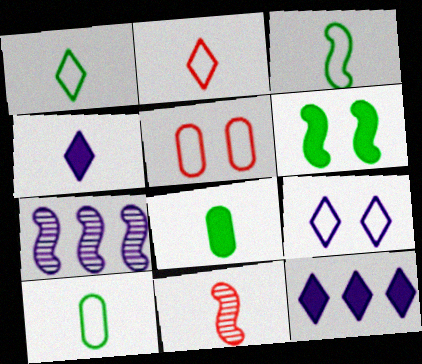[[1, 3, 10], 
[4, 10, 11]]